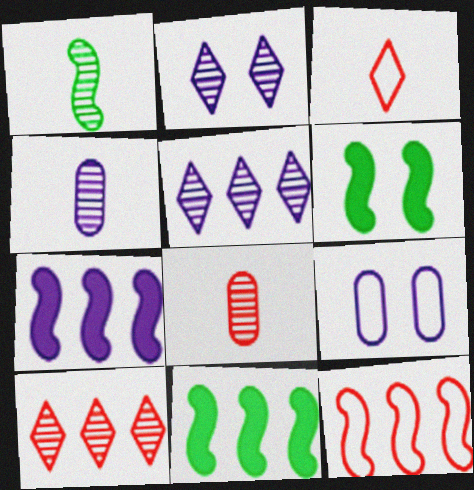[]